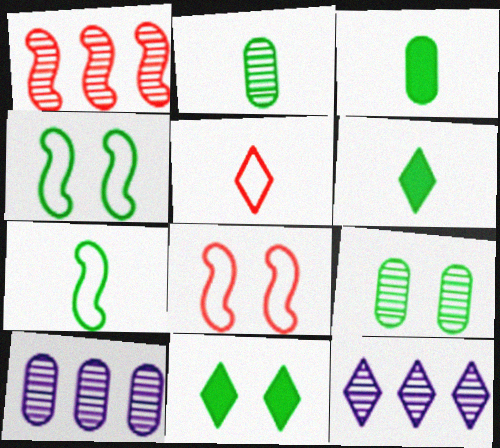[[2, 6, 7], 
[3, 8, 12], 
[4, 9, 11], 
[5, 11, 12], 
[6, 8, 10]]